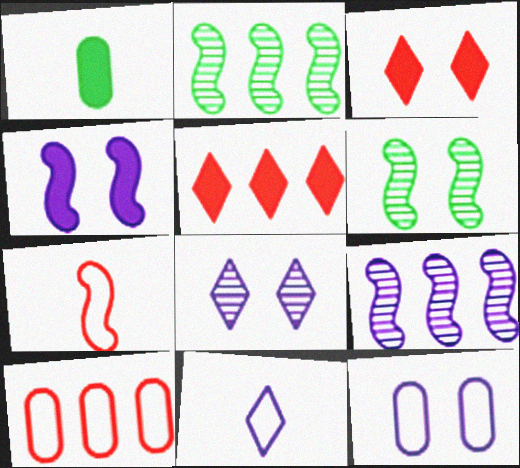[[1, 4, 5], 
[2, 4, 7], 
[3, 6, 12], 
[4, 8, 12]]